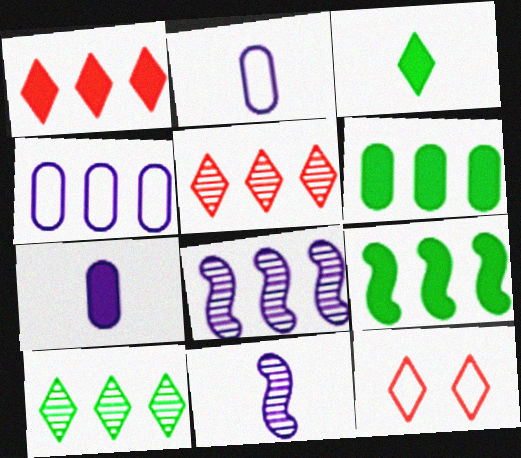[[4, 5, 9], 
[6, 11, 12]]